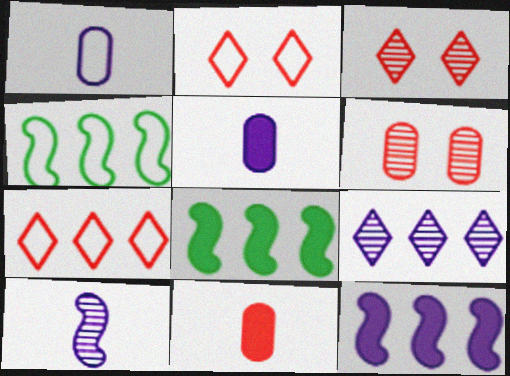[[1, 2, 4], 
[1, 3, 8], 
[3, 4, 5]]